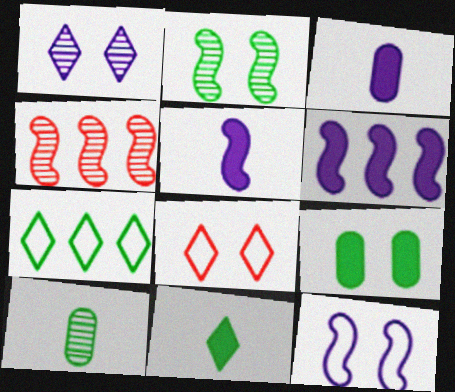[[1, 4, 10], 
[6, 8, 10]]